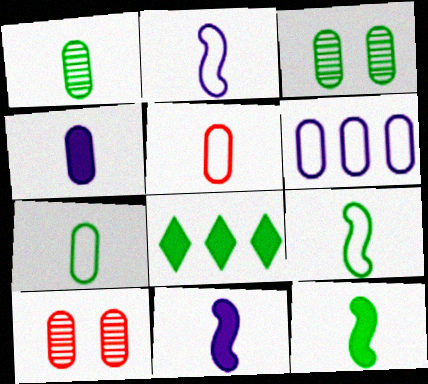[[1, 4, 5], 
[2, 8, 10], 
[3, 8, 9]]